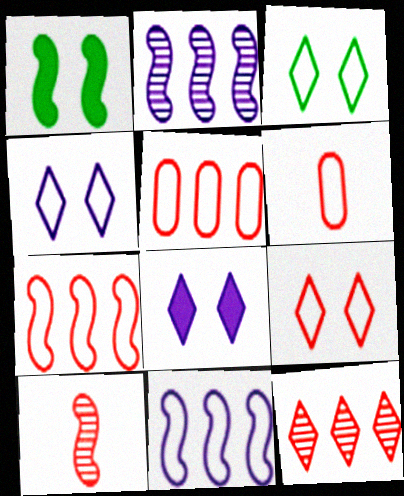[[1, 10, 11], 
[3, 4, 9], 
[3, 6, 11], 
[6, 7, 9]]